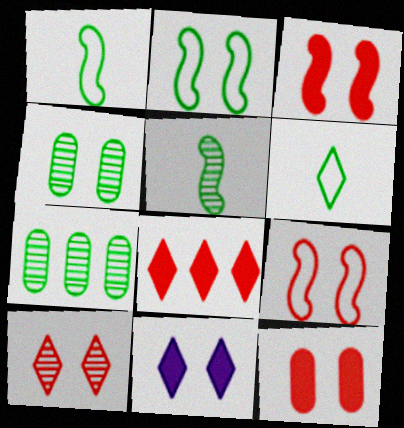[[4, 9, 11], 
[9, 10, 12]]